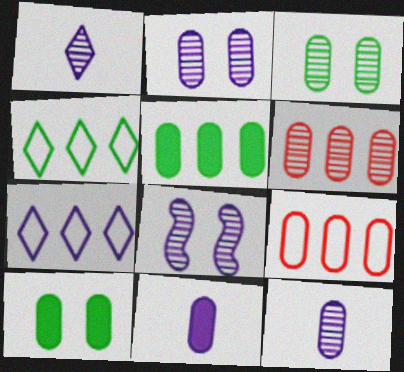[[3, 6, 12], 
[3, 9, 11], 
[7, 8, 11], 
[9, 10, 12]]